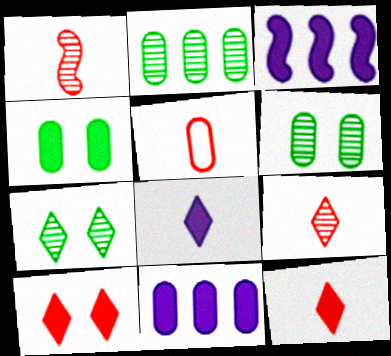[[1, 5, 12], 
[3, 4, 12], 
[3, 5, 7], 
[5, 6, 11]]